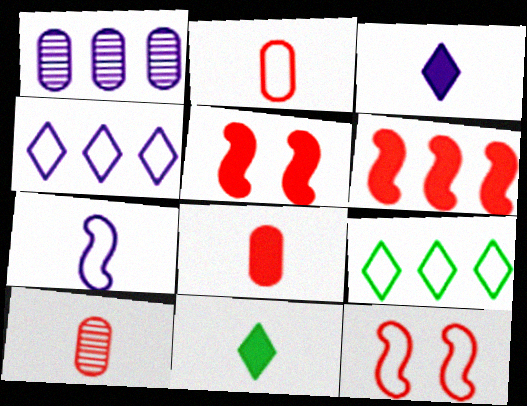[[1, 6, 9], 
[1, 11, 12], 
[2, 8, 10], 
[7, 10, 11]]